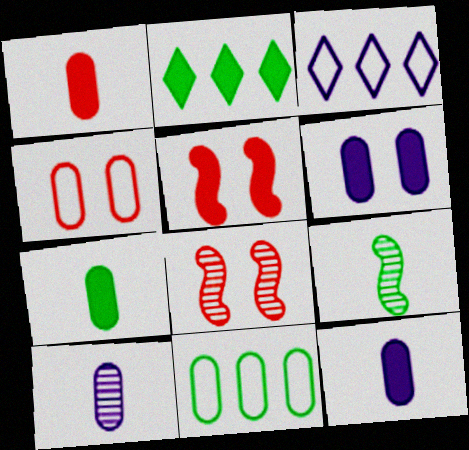[[1, 7, 12], 
[2, 5, 12], 
[3, 7, 8]]